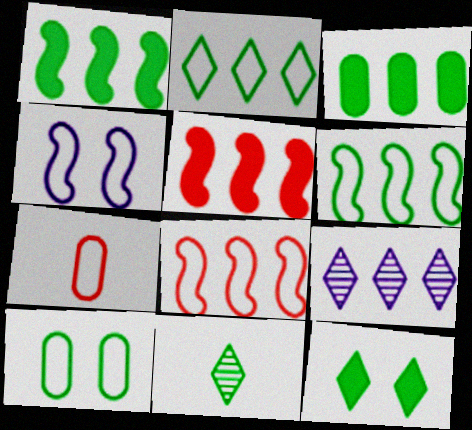[[1, 10, 11], 
[2, 4, 7], 
[2, 11, 12], 
[3, 8, 9]]